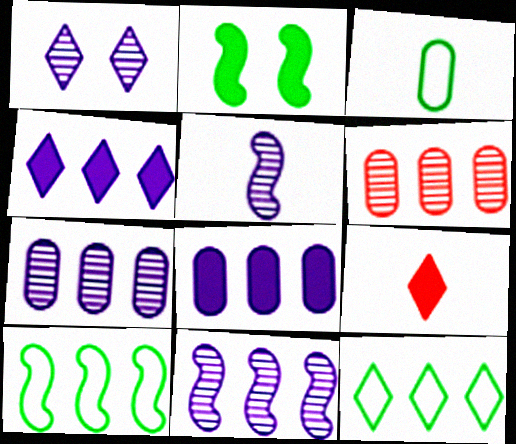[[1, 5, 7], 
[1, 9, 12], 
[2, 8, 9], 
[3, 5, 9], 
[4, 6, 10]]